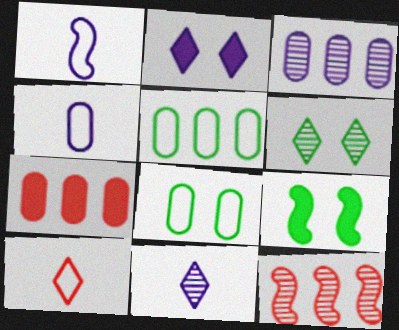[[1, 2, 3], 
[1, 6, 7], 
[1, 9, 12], 
[3, 5, 7], 
[3, 9, 10], 
[6, 8, 9]]